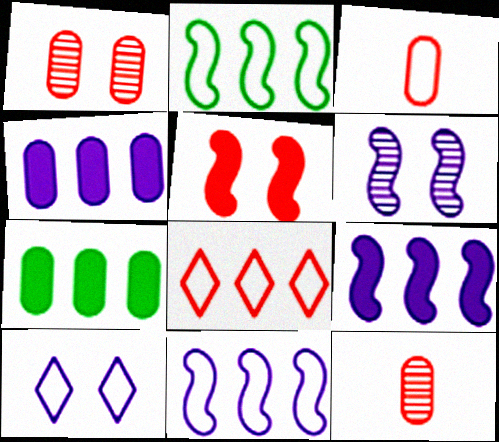[[2, 3, 10], 
[5, 8, 12]]